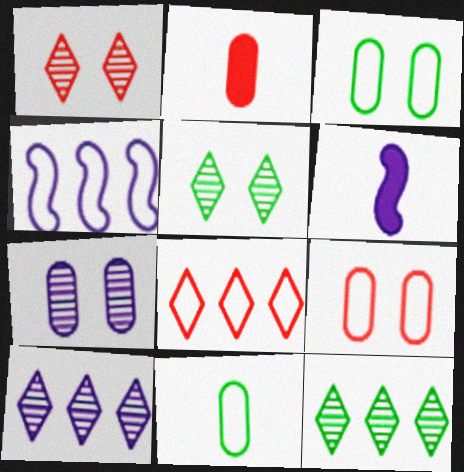[[2, 4, 5], 
[6, 9, 12]]